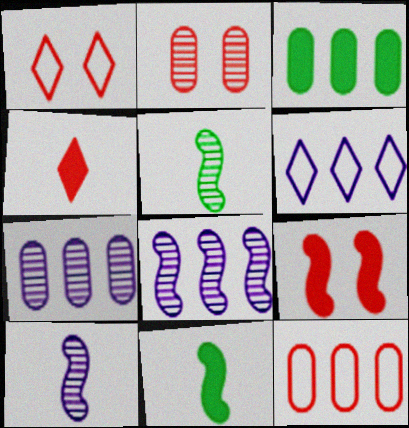[[1, 2, 9], 
[1, 3, 10], 
[1, 7, 11], 
[2, 6, 11], 
[3, 7, 12]]